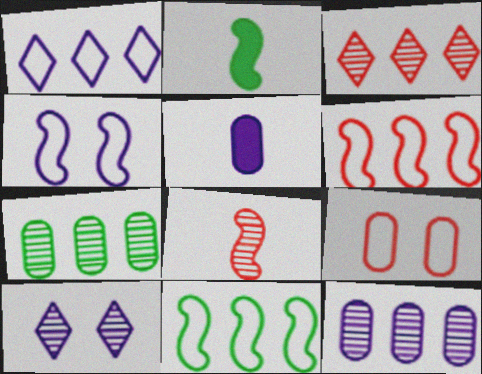[[5, 7, 9], 
[7, 8, 10]]